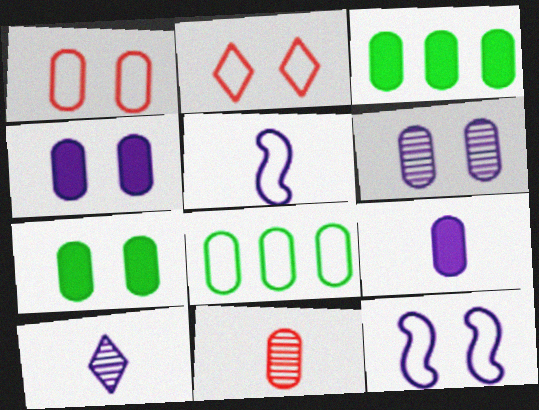[[1, 6, 7], 
[2, 5, 8], 
[4, 8, 11], 
[5, 9, 10]]